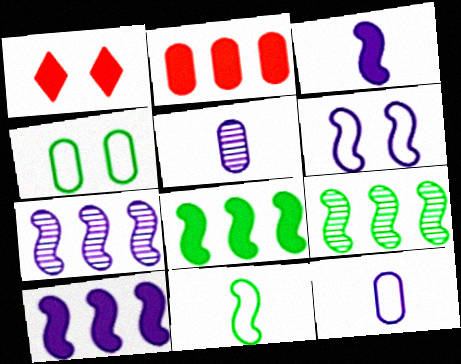[[1, 9, 12], 
[2, 4, 5], 
[3, 6, 7]]